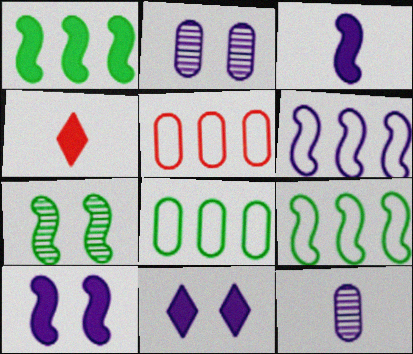[[2, 4, 9], 
[6, 11, 12]]